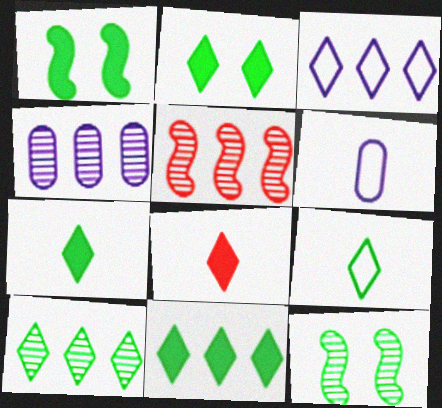[[2, 5, 6], 
[2, 7, 11], 
[2, 9, 10], 
[4, 5, 10]]